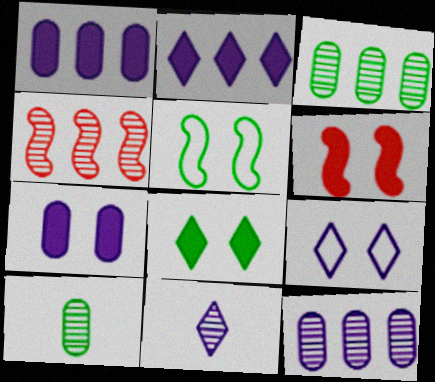[[2, 9, 11], 
[6, 7, 8]]